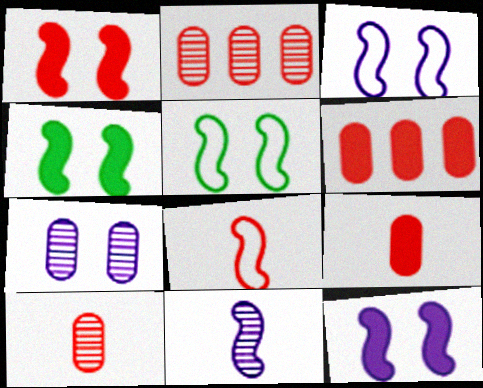[[1, 4, 12]]